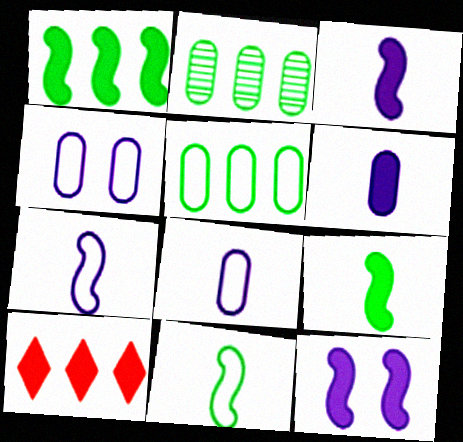[]